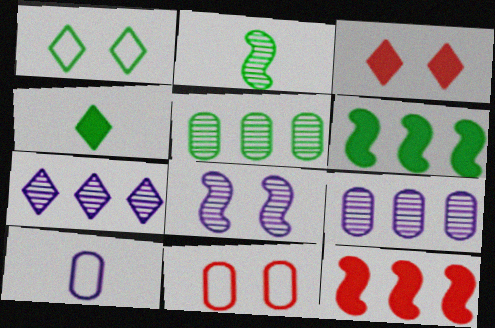[]